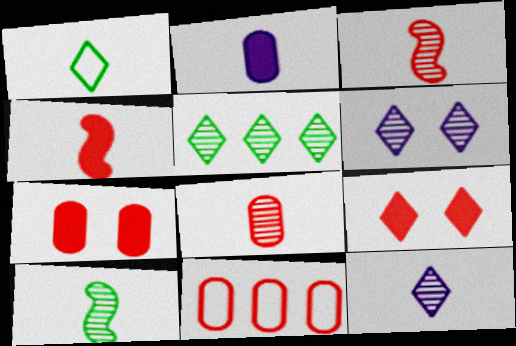[[1, 2, 3], 
[3, 9, 11], 
[7, 8, 11], 
[8, 10, 12]]